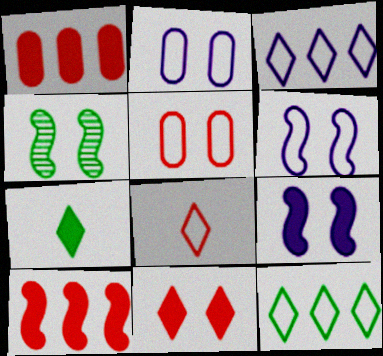[[1, 7, 9], 
[2, 4, 11]]